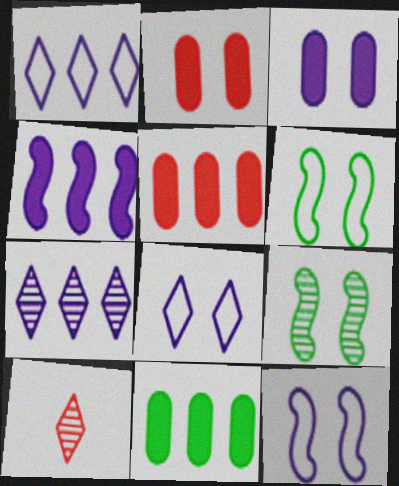[[2, 8, 9], 
[10, 11, 12]]